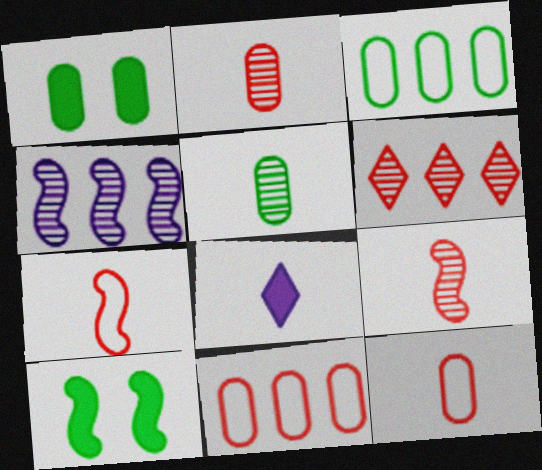[[1, 3, 5], 
[4, 7, 10], 
[5, 7, 8]]